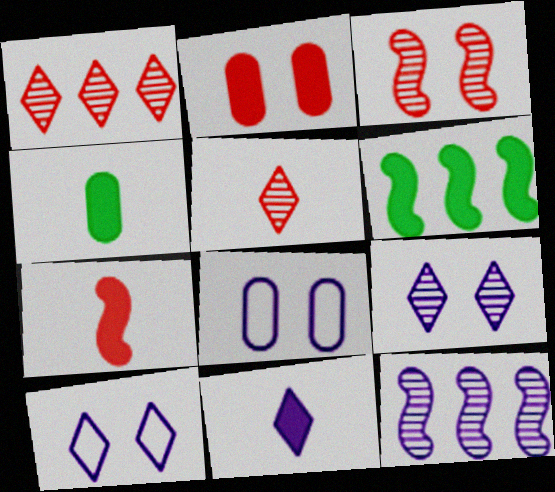[[2, 6, 11], 
[4, 7, 11], 
[5, 6, 8], 
[8, 11, 12]]